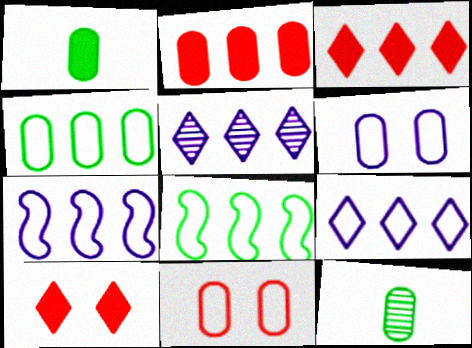[[2, 5, 8], 
[2, 6, 12], 
[7, 10, 12]]